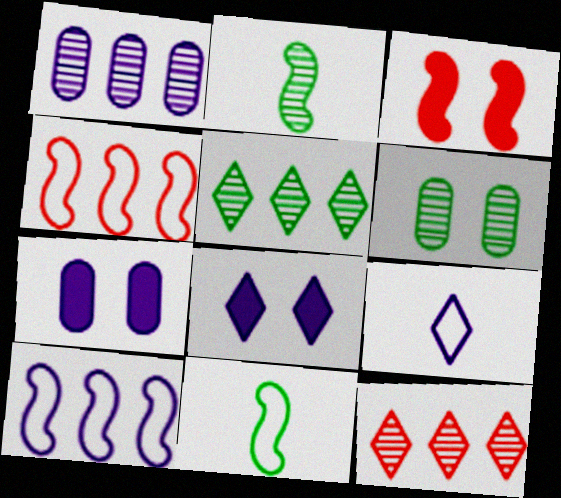[[2, 3, 10], 
[2, 5, 6], 
[7, 11, 12]]